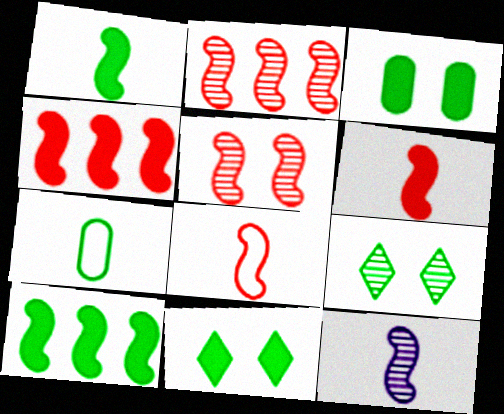[[1, 8, 12], 
[4, 5, 8], 
[7, 9, 10]]